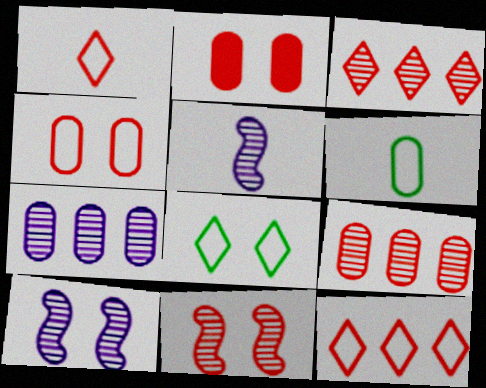[[2, 6, 7], 
[2, 8, 10]]